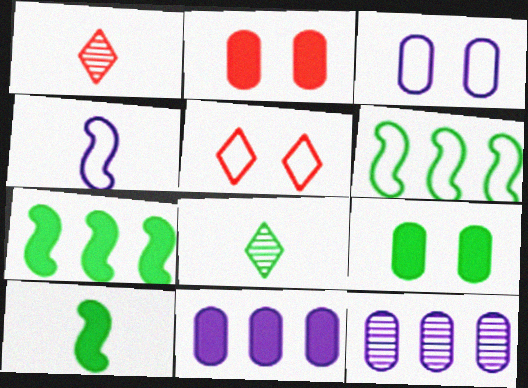[[1, 3, 7], 
[5, 10, 12], 
[6, 8, 9]]